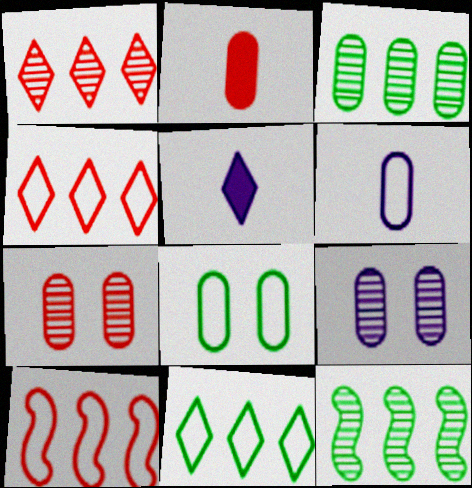[]